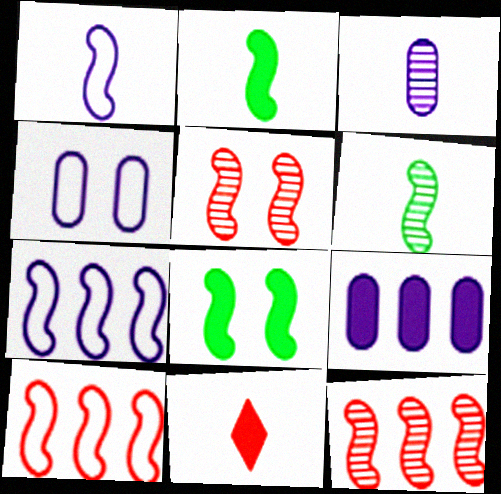[[1, 8, 12], 
[2, 5, 7], 
[3, 4, 9], 
[8, 9, 11]]